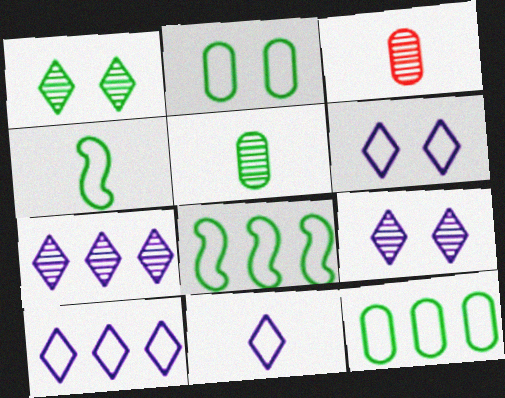[[6, 10, 11]]